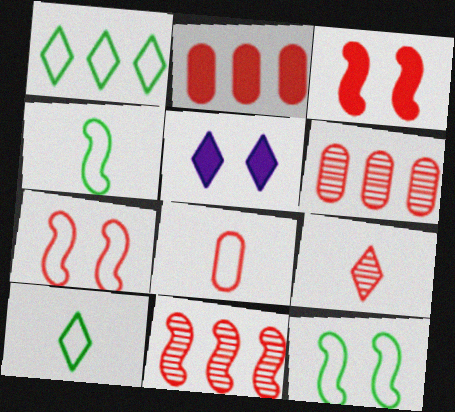[[1, 5, 9], 
[2, 7, 9], 
[4, 5, 6]]